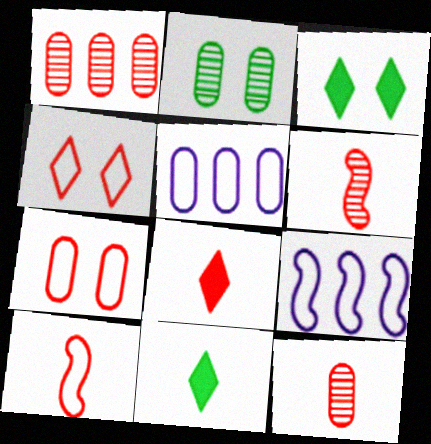[[2, 8, 9], 
[3, 5, 6], 
[3, 9, 12], 
[8, 10, 12]]